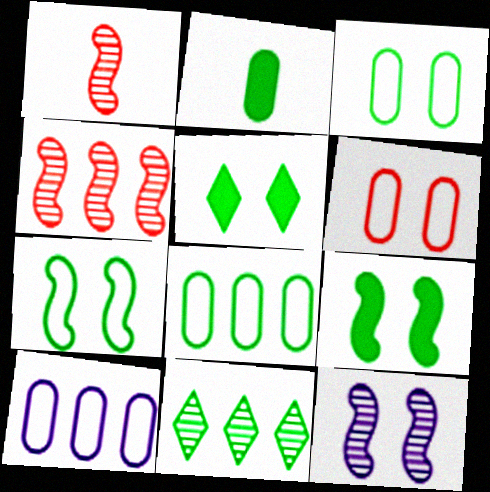[[1, 5, 10], 
[2, 7, 11], 
[5, 6, 12]]